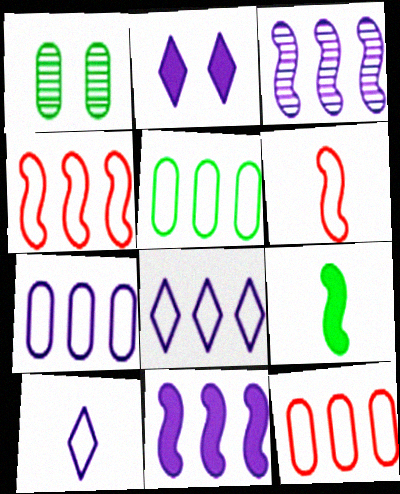[[4, 5, 8], 
[5, 7, 12]]